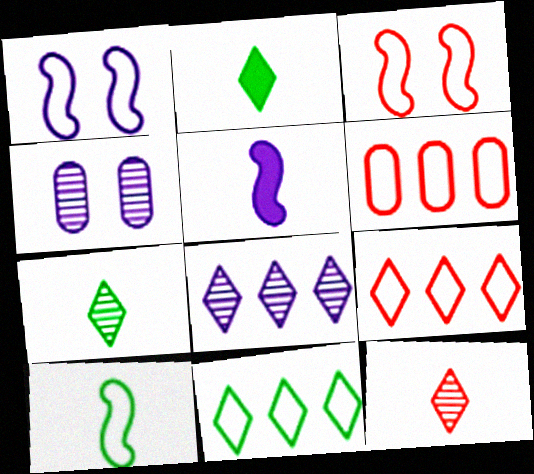[]